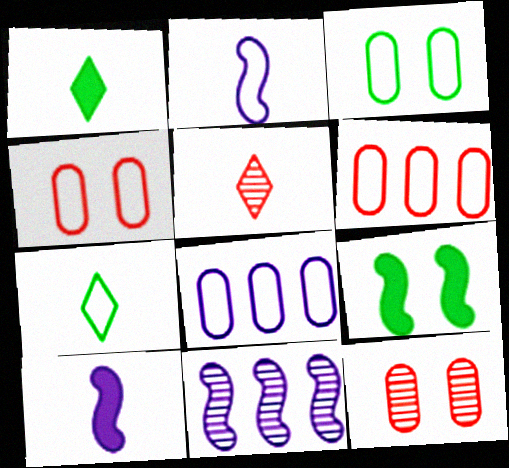[[1, 4, 11], 
[5, 8, 9]]